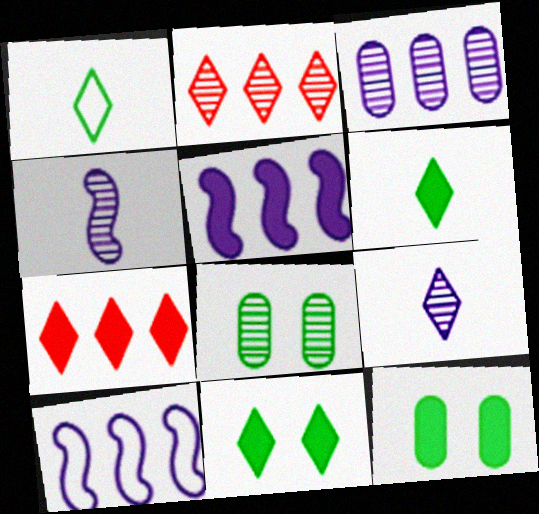[[2, 4, 8]]